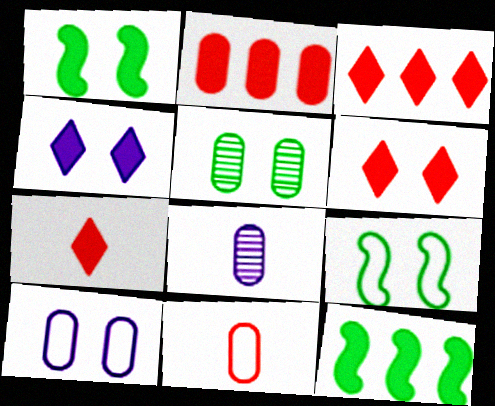[[3, 6, 7], 
[3, 8, 9]]